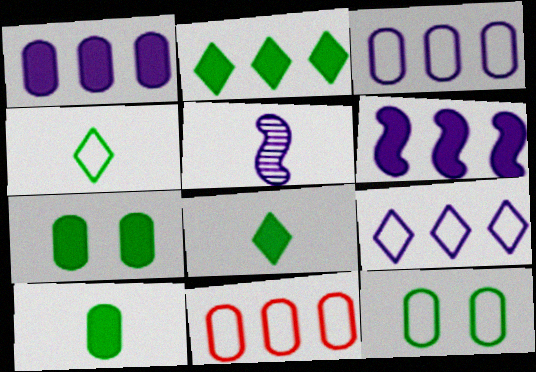[]